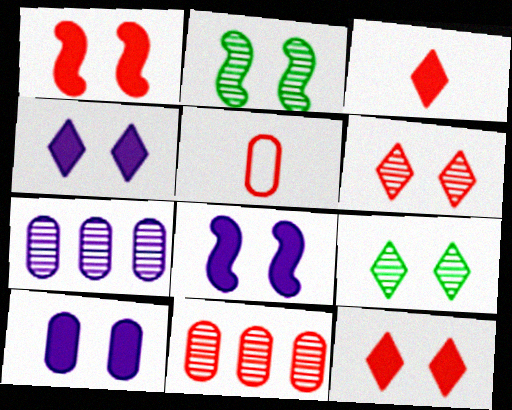[[4, 8, 10]]